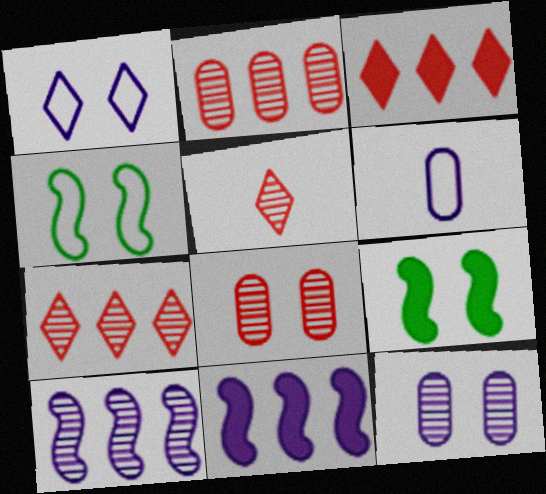[[1, 8, 9], 
[6, 7, 9]]